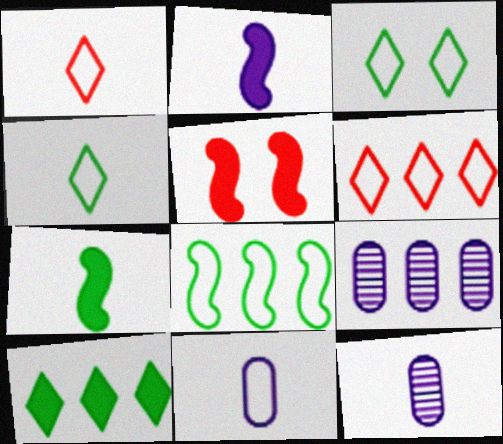[[1, 7, 12], 
[4, 5, 9]]